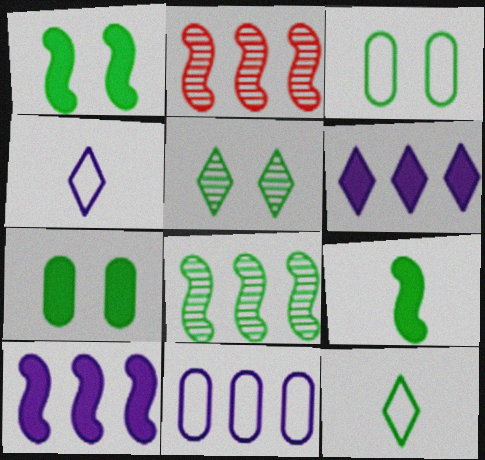[[1, 3, 5], 
[2, 4, 7], 
[7, 8, 12]]